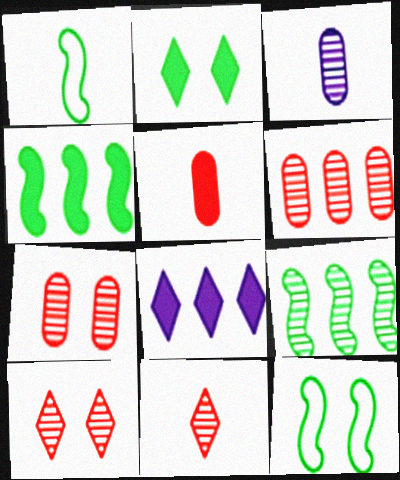[[1, 7, 8], 
[3, 9, 10]]